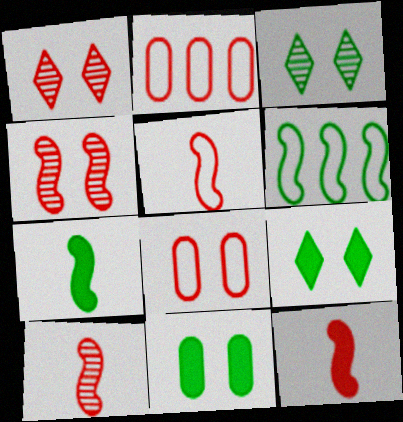[[1, 2, 12], 
[5, 10, 12]]